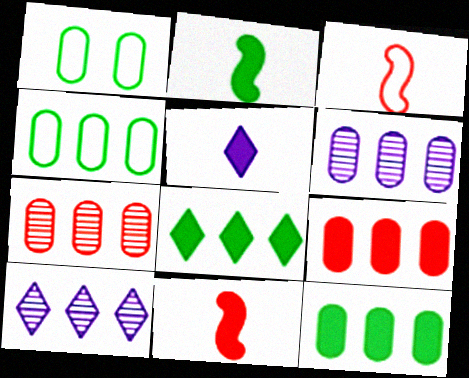[[1, 10, 11], 
[4, 6, 9]]